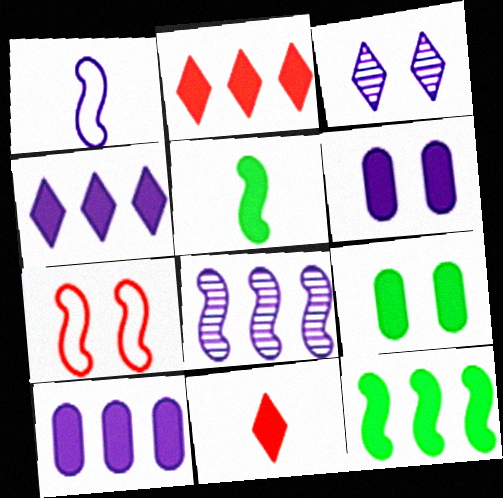[[1, 3, 10], 
[2, 5, 6], 
[2, 10, 12], 
[3, 7, 9], 
[5, 7, 8], 
[6, 11, 12]]